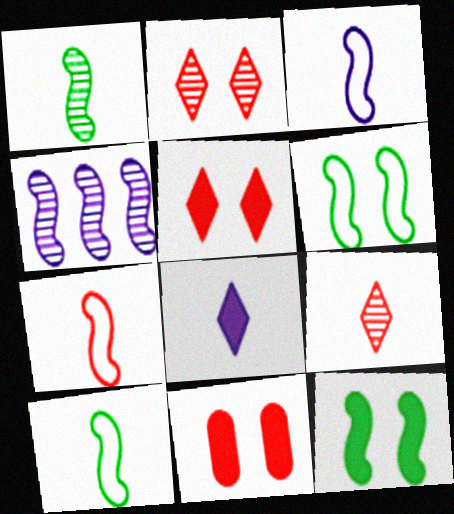[[3, 7, 10], 
[4, 7, 12]]